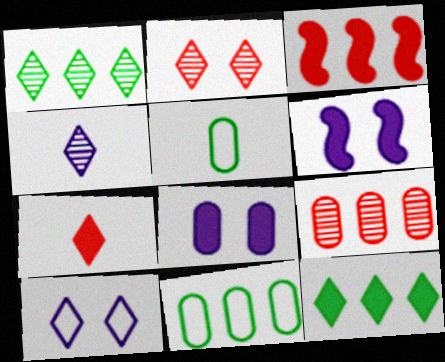[[1, 2, 4], 
[1, 7, 10], 
[5, 8, 9]]